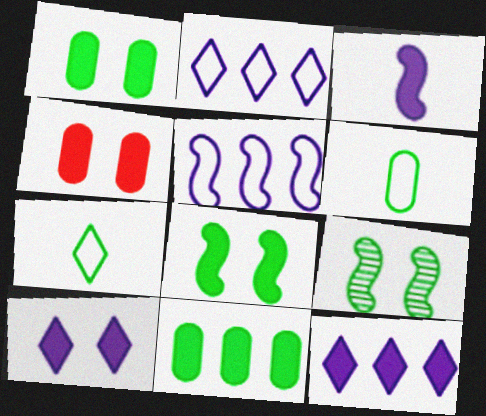[[4, 8, 10], 
[7, 9, 11]]